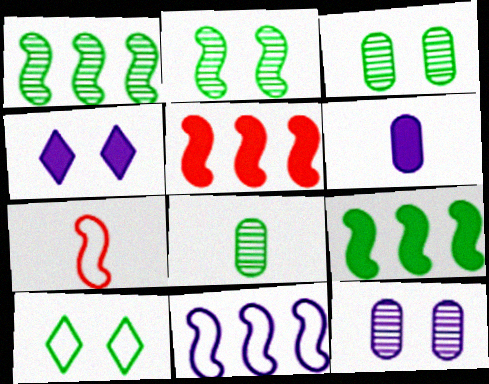[[1, 5, 11], 
[8, 9, 10]]